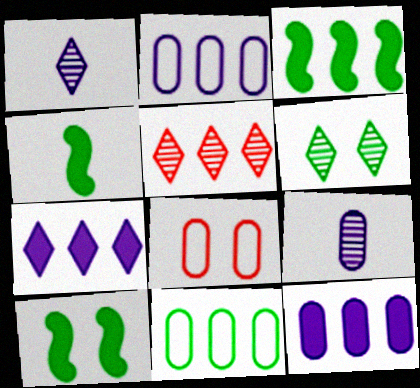[[1, 3, 8], 
[1, 5, 6], 
[2, 3, 5], 
[3, 4, 10], 
[4, 6, 11]]